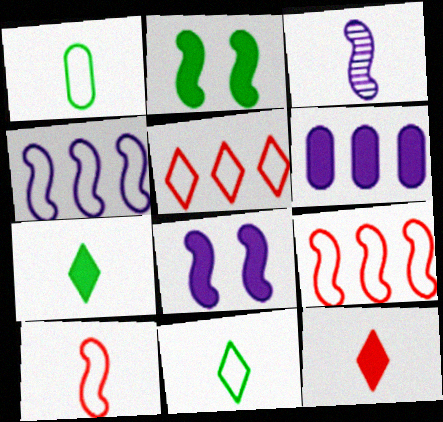[[1, 3, 12], 
[2, 3, 9], 
[2, 6, 12], 
[3, 4, 8]]